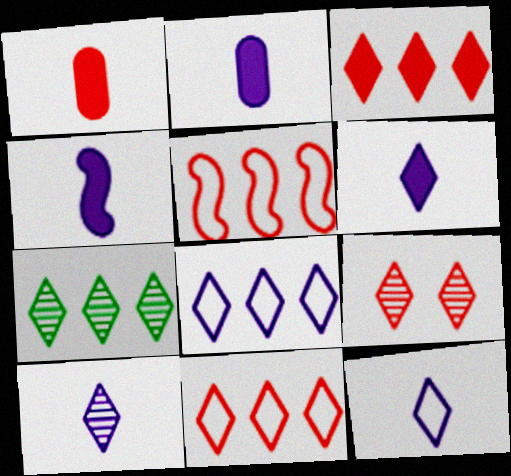[[1, 5, 9], 
[2, 4, 6], 
[3, 7, 8], 
[6, 10, 12], 
[7, 9, 10]]